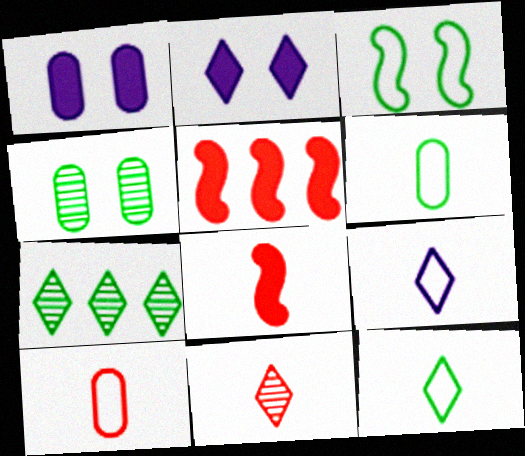[[4, 5, 9], 
[8, 10, 11]]